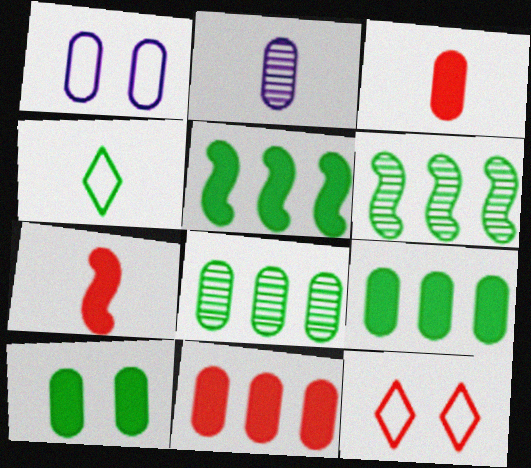[[1, 3, 8], 
[2, 4, 7], 
[2, 5, 12], 
[4, 6, 10]]